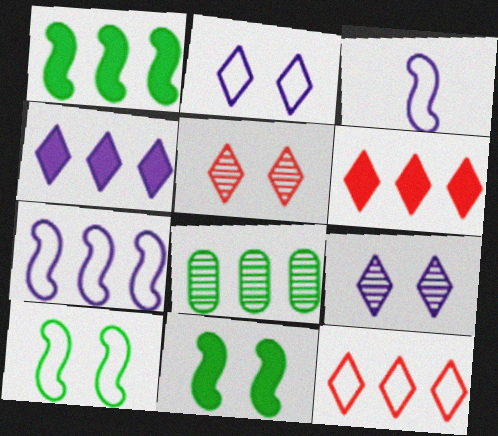[[6, 7, 8]]